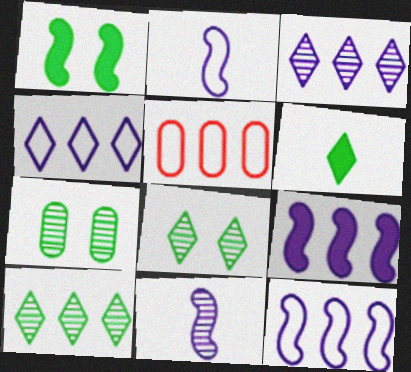[[5, 9, 10]]